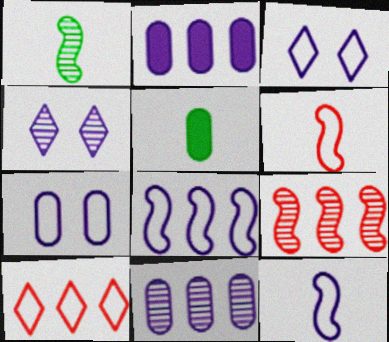[[2, 4, 12], 
[3, 5, 9]]